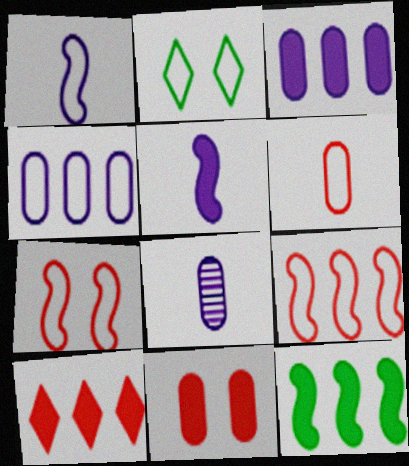[[3, 10, 12]]